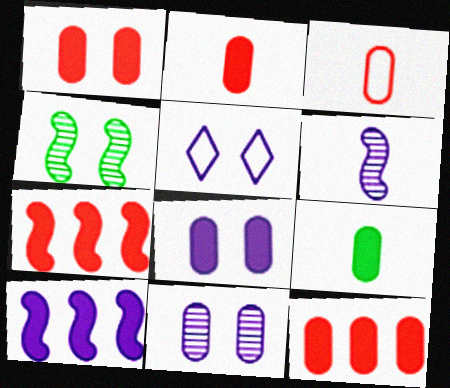[[1, 2, 12], 
[1, 4, 5], 
[8, 9, 12]]